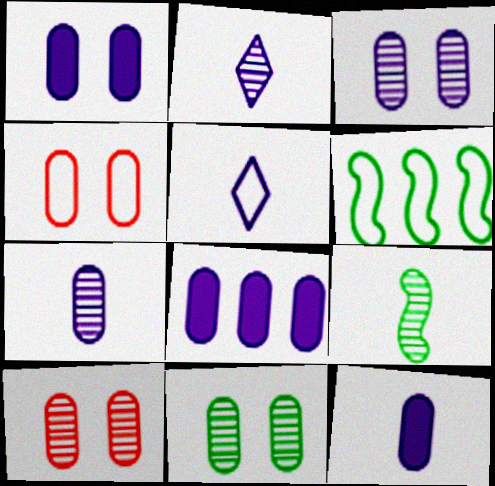[[1, 4, 11], 
[1, 8, 12], 
[3, 10, 11], 
[4, 5, 6]]